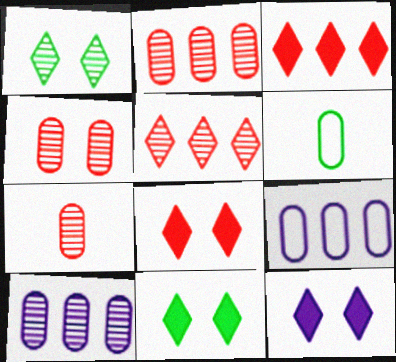[[2, 4, 7], 
[8, 11, 12]]